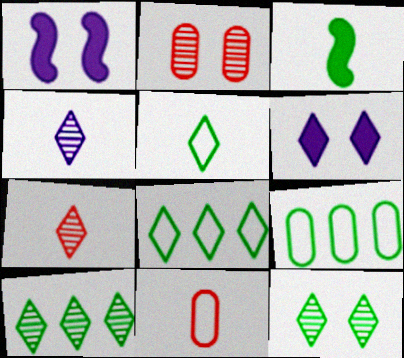[[1, 7, 9], 
[1, 10, 11], 
[3, 4, 11], 
[3, 9, 12], 
[6, 7, 8]]